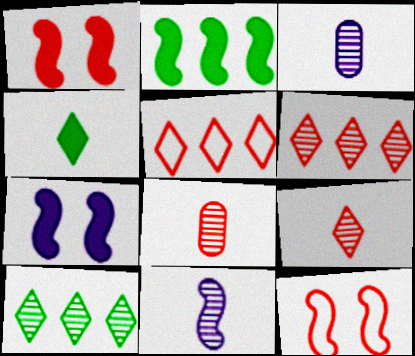[[1, 5, 8], 
[2, 11, 12]]